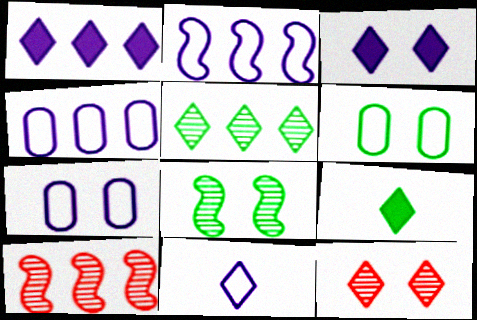[[2, 7, 11], 
[7, 9, 10]]